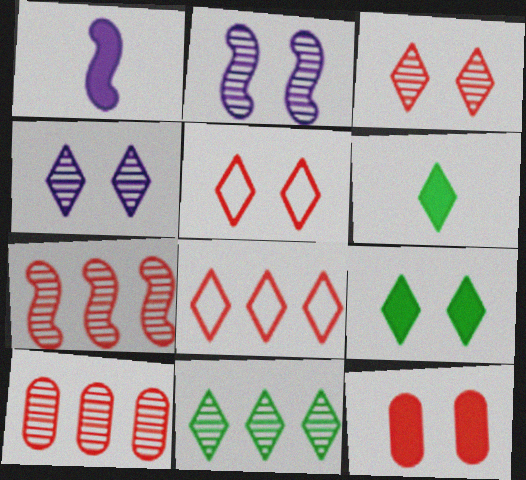[[4, 5, 9], 
[4, 6, 8]]